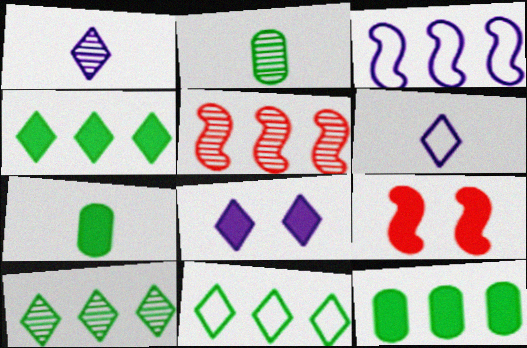[[4, 10, 11]]